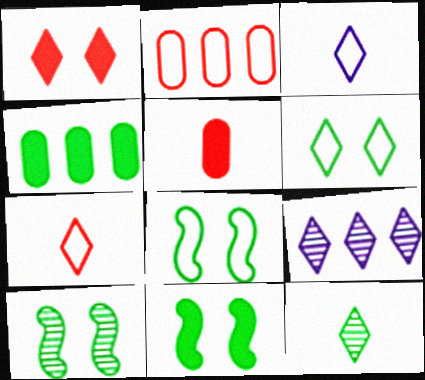[[2, 3, 8], 
[4, 8, 12], 
[5, 8, 9], 
[8, 10, 11]]